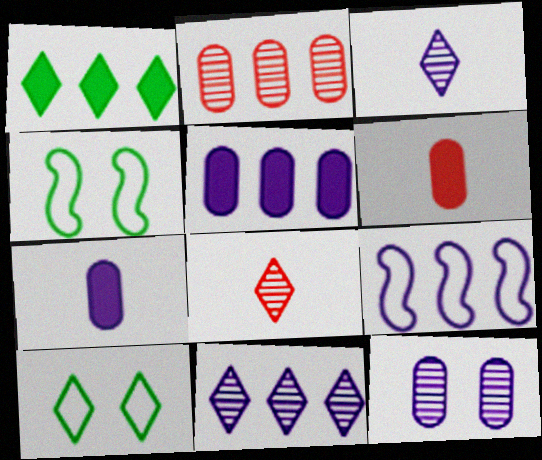[[1, 2, 9], 
[4, 5, 8], 
[4, 6, 11], 
[5, 9, 11]]